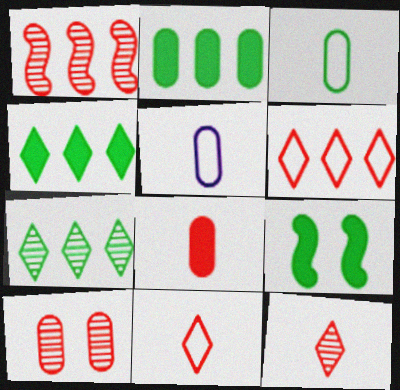[[1, 10, 12], 
[2, 5, 10], 
[3, 7, 9]]